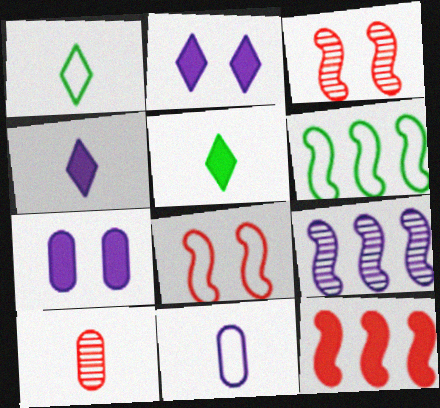[[2, 6, 10], 
[2, 9, 11], 
[5, 7, 12], 
[6, 9, 12]]